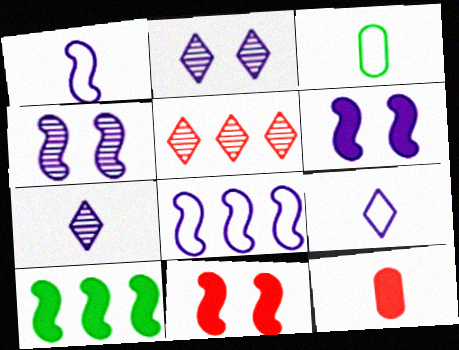[[3, 5, 6]]